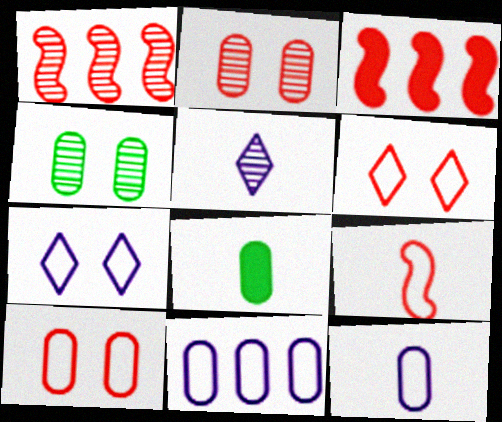[[1, 4, 5], 
[1, 7, 8], 
[2, 8, 11], 
[5, 8, 9]]